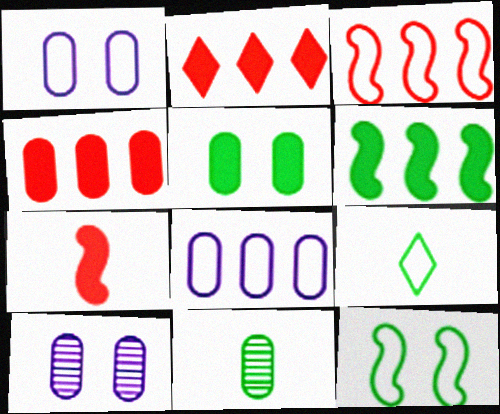[[1, 3, 9], 
[1, 4, 11]]